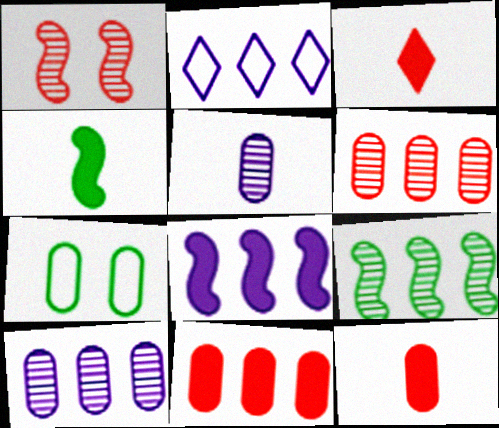[[2, 8, 10], 
[2, 9, 11], 
[5, 7, 11], 
[7, 10, 12]]